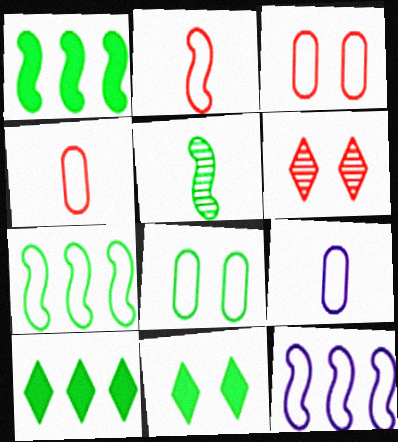[[1, 6, 9], 
[5, 8, 10]]